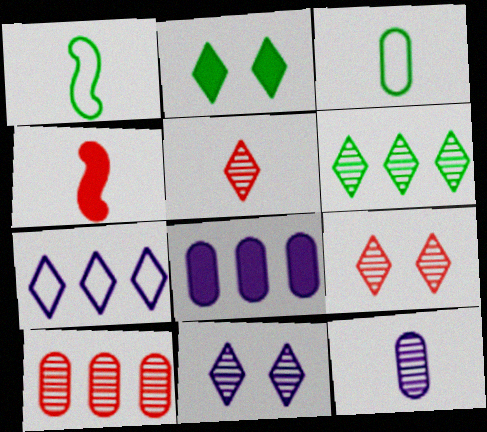[[1, 8, 9], 
[2, 4, 8], 
[2, 5, 7], 
[5, 6, 11]]